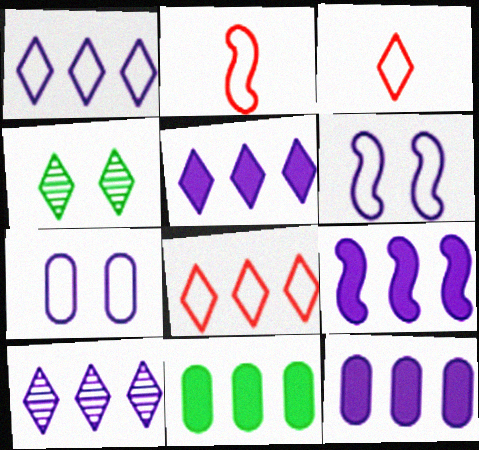[[1, 5, 10], 
[2, 4, 12], 
[3, 4, 5], 
[5, 9, 12]]